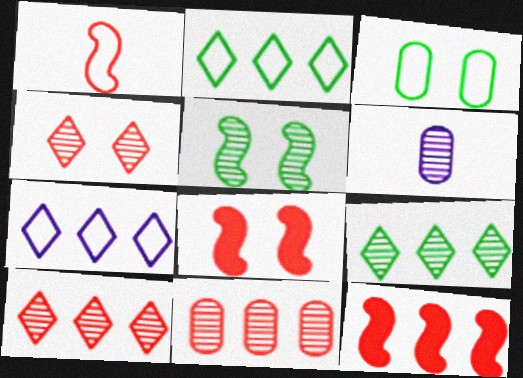[[1, 3, 7], 
[2, 6, 8], 
[5, 6, 10]]